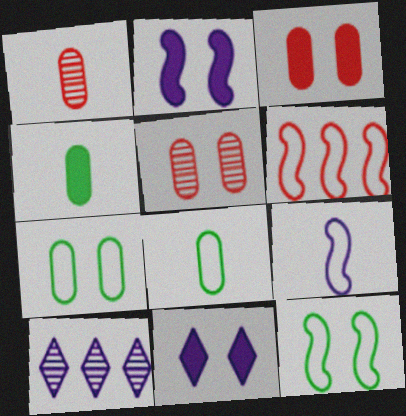[[5, 11, 12], 
[6, 9, 12]]